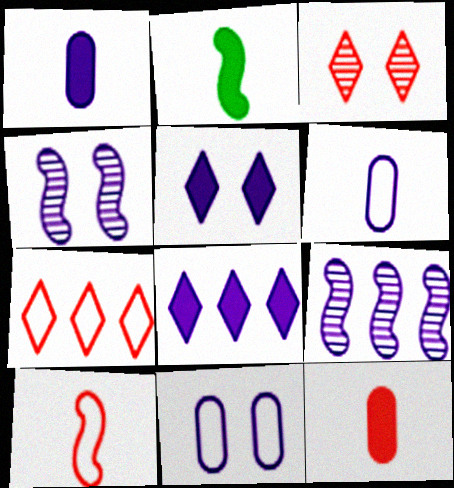[[4, 5, 11], 
[4, 6, 8], 
[5, 6, 9]]